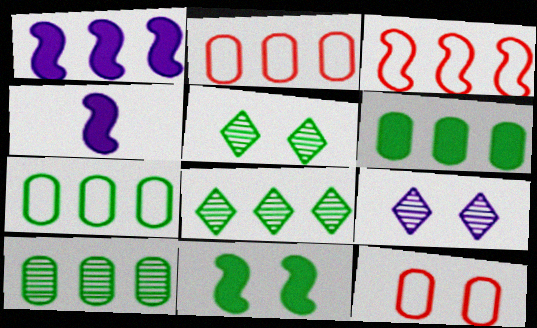[[1, 2, 8], 
[2, 4, 5], 
[4, 8, 12], 
[6, 7, 10], 
[9, 11, 12]]